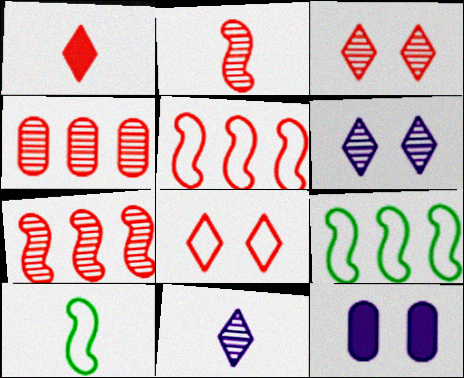[[2, 3, 4]]